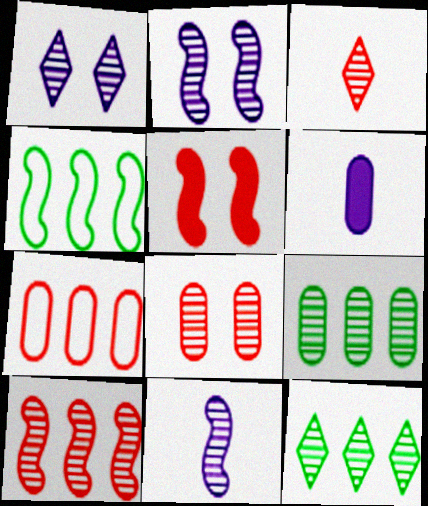[[1, 3, 12], 
[2, 3, 9], 
[3, 5, 7], 
[3, 8, 10], 
[4, 5, 11], 
[8, 11, 12]]